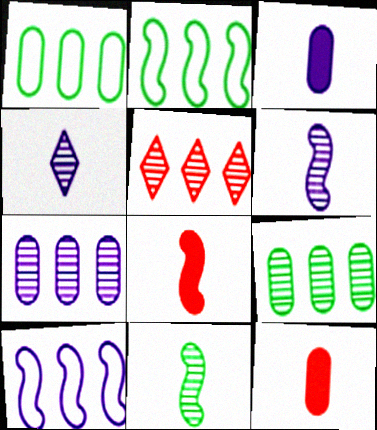[]